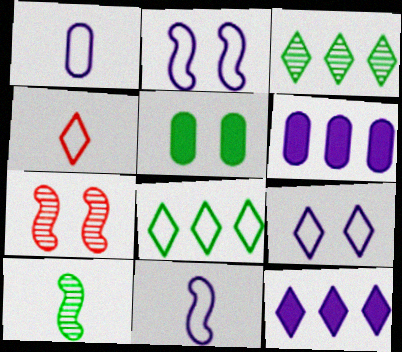[[4, 8, 9], 
[5, 7, 9], 
[5, 8, 10]]